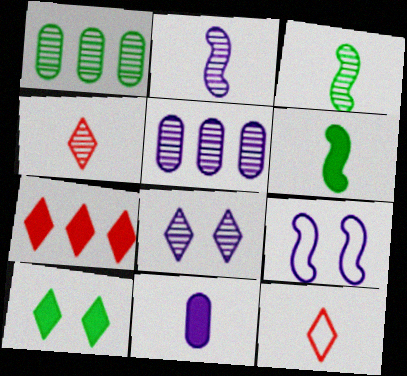[[2, 5, 8], 
[3, 11, 12]]